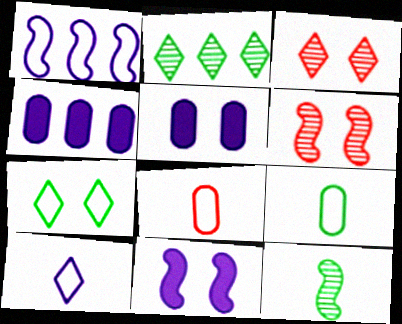[[1, 7, 8], 
[2, 8, 11], 
[5, 6, 7]]